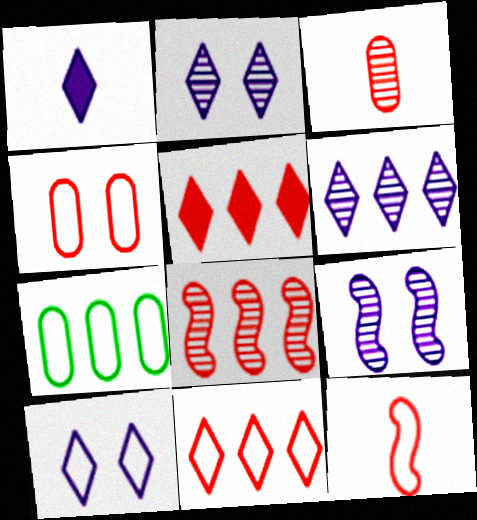[[1, 6, 10], 
[4, 11, 12], 
[7, 10, 12]]